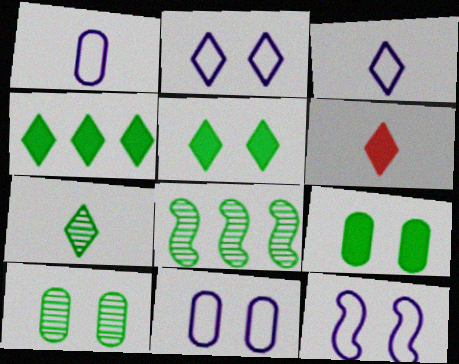[[2, 11, 12], 
[3, 6, 7], 
[6, 8, 11], 
[7, 8, 10]]